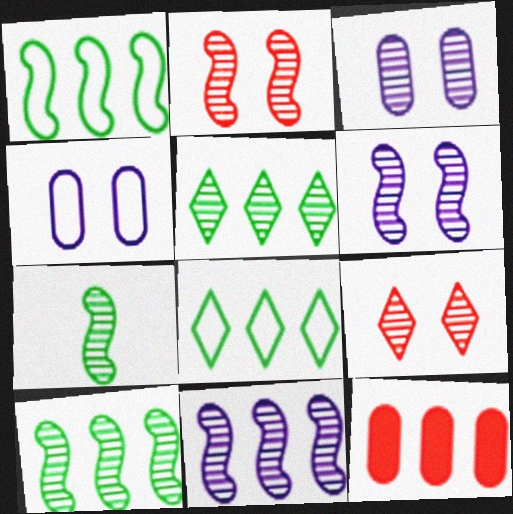[[2, 7, 11], 
[8, 11, 12]]